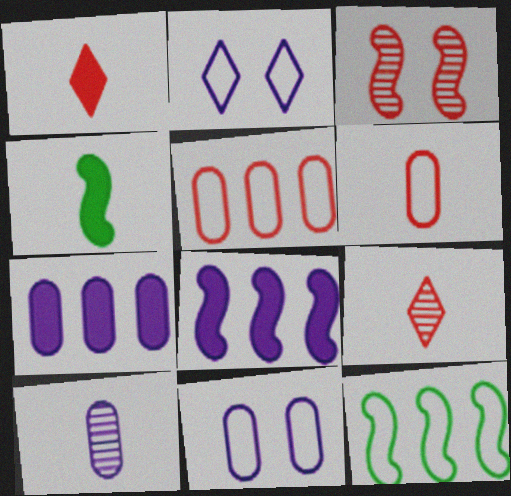[[1, 3, 5], 
[2, 6, 12], 
[2, 8, 10], 
[7, 10, 11]]